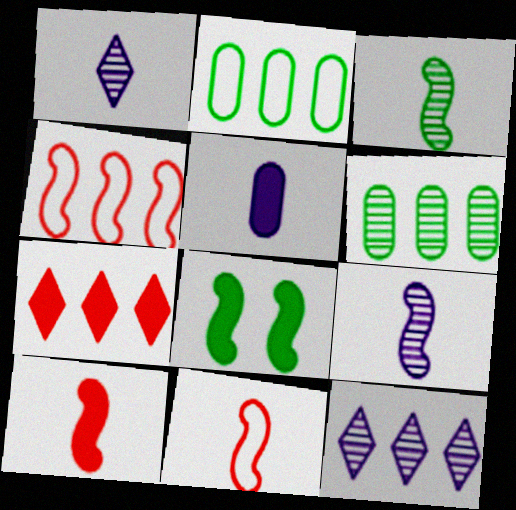[[4, 8, 9], 
[5, 7, 8]]